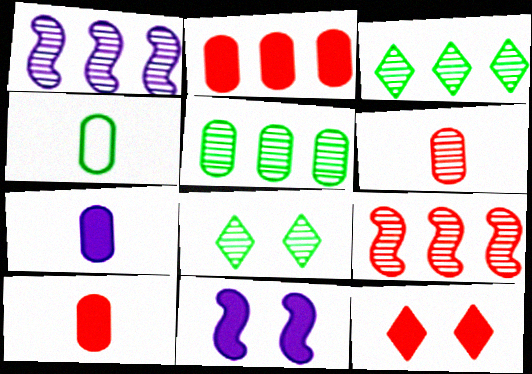[[1, 4, 12], 
[1, 6, 8], 
[4, 6, 7]]